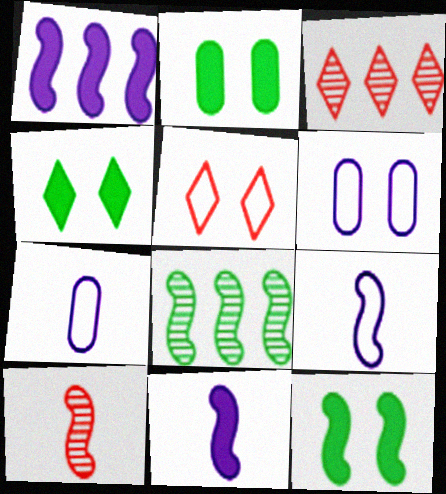[[2, 3, 9], 
[2, 4, 12], 
[3, 7, 12]]